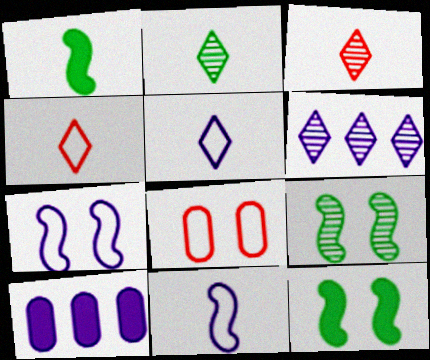[[1, 6, 8], 
[4, 9, 10]]